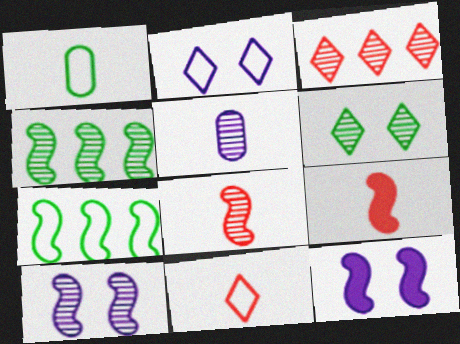[[1, 3, 12], 
[4, 8, 10], 
[7, 8, 12], 
[7, 9, 10]]